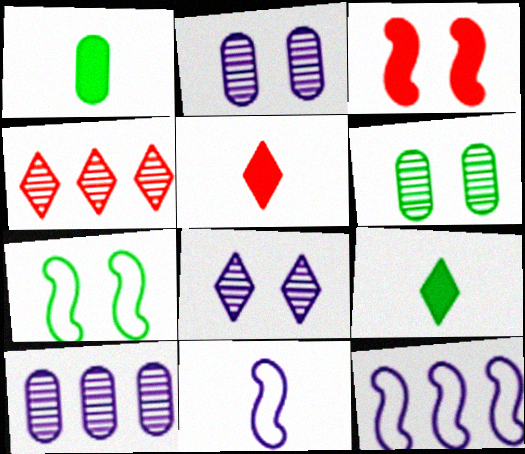[[5, 6, 12], 
[5, 7, 10]]